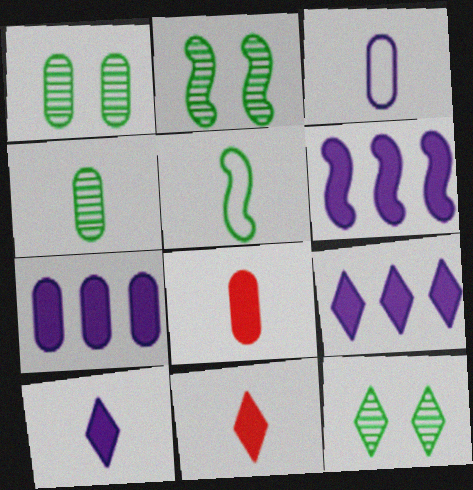[[1, 2, 12], 
[3, 4, 8], 
[6, 7, 9]]